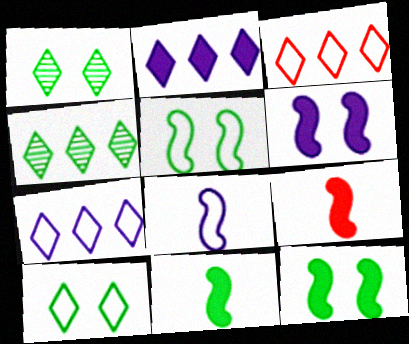[[2, 3, 4]]